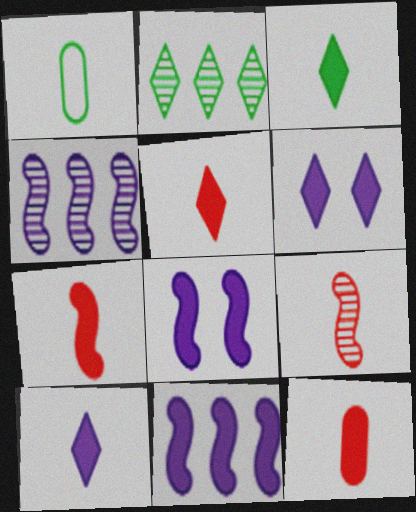[[1, 9, 10], 
[3, 5, 10], 
[5, 7, 12]]